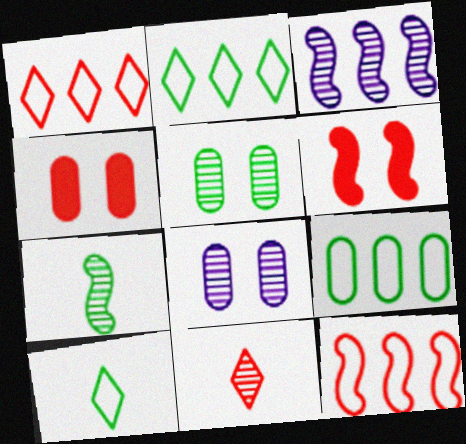[[3, 4, 10], 
[3, 5, 11], 
[4, 11, 12]]